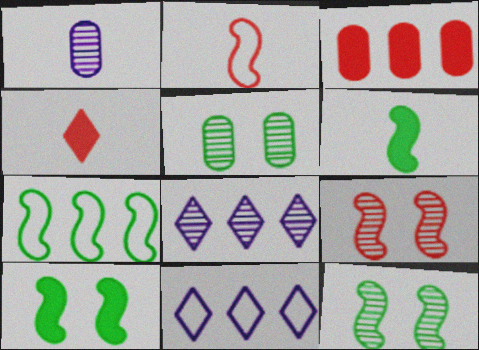[[3, 7, 8], 
[6, 7, 12]]